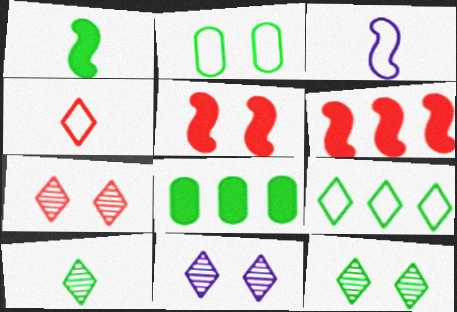[[2, 5, 11], 
[3, 7, 8], 
[7, 11, 12]]